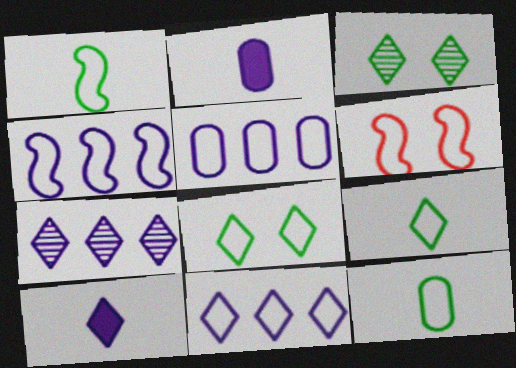[[1, 4, 6], 
[1, 9, 12], 
[4, 5, 11], 
[5, 6, 9], 
[6, 11, 12]]